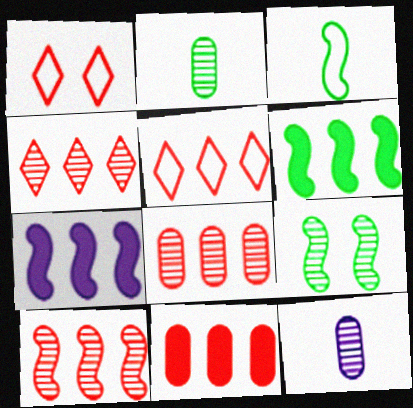[[1, 2, 7], 
[1, 6, 12], 
[3, 6, 9], 
[4, 8, 10], 
[4, 9, 12], 
[5, 10, 11]]